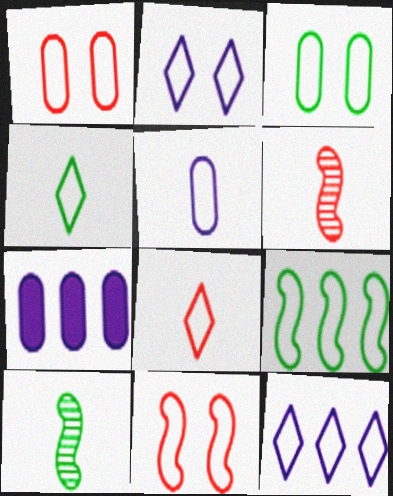[[2, 3, 11], 
[3, 4, 9]]